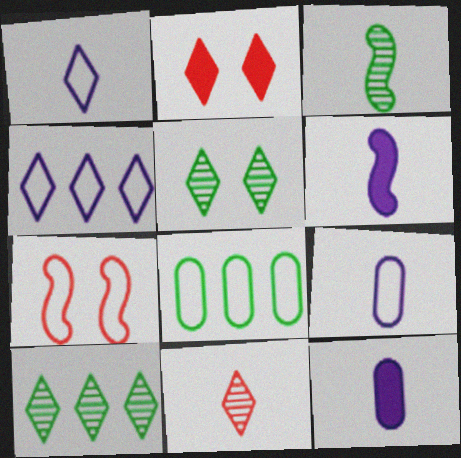[[1, 2, 10], 
[1, 7, 8], 
[7, 10, 12]]